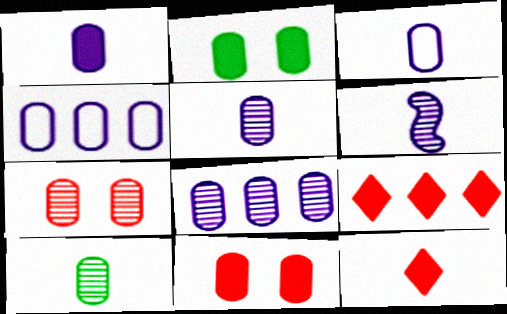[[1, 3, 5], 
[4, 10, 11], 
[7, 8, 10]]